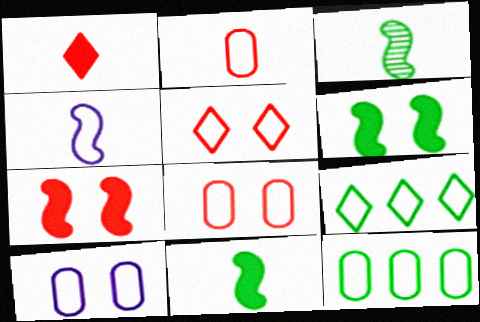[[2, 10, 12], 
[4, 5, 12], 
[4, 8, 9]]